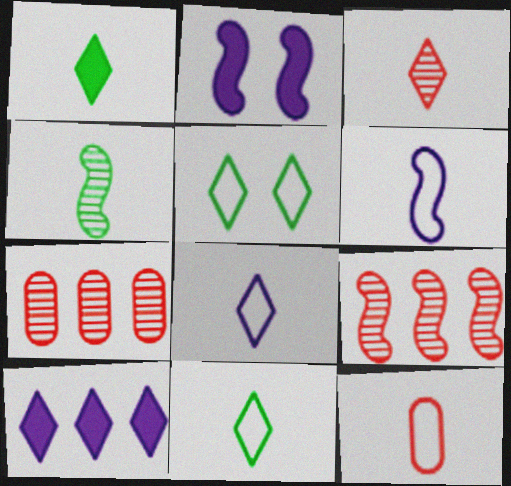[[1, 3, 8], 
[2, 7, 11], 
[3, 5, 10], 
[6, 11, 12]]